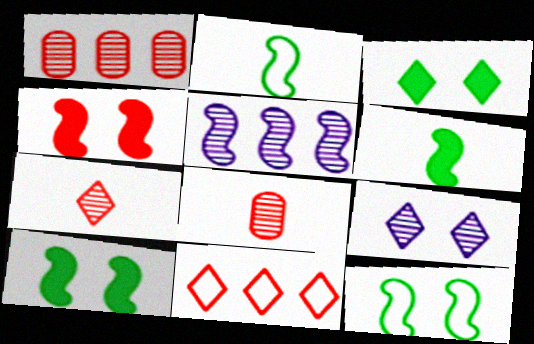[[2, 4, 5], 
[4, 8, 11]]